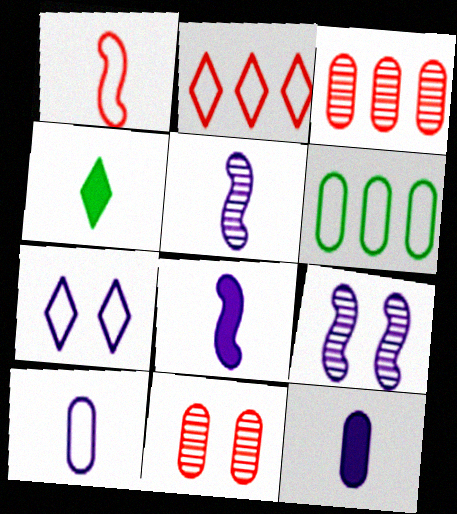[[1, 6, 7], 
[6, 11, 12]]